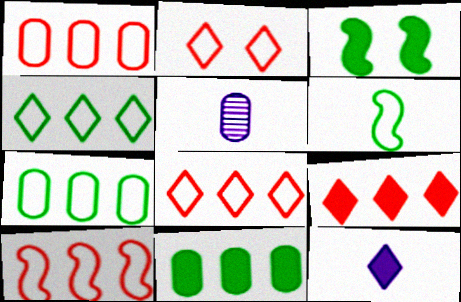[[1, 8, 10], 
[3, 5, 8]]